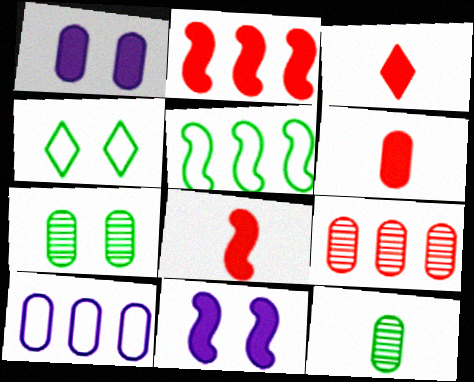[[3, 6, 8], 
[6, 7, 10]]